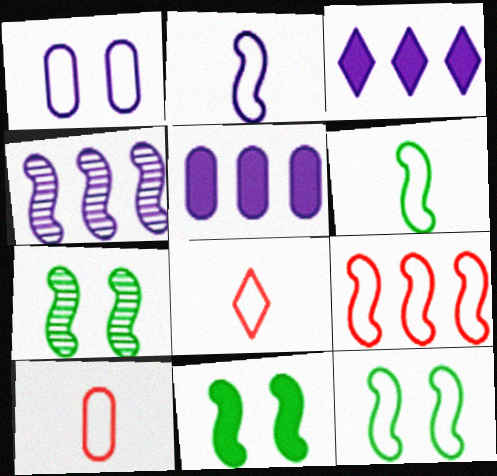[[2, 9, 12], 
[3, 7, 10], 
[5, 7, 8], 
[7, 11, 12]]